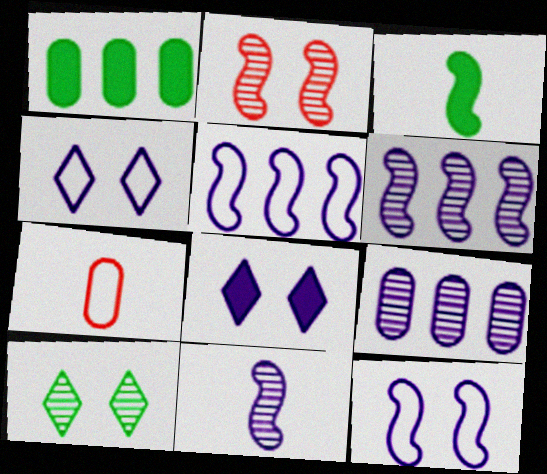[[2, 3, 5]]